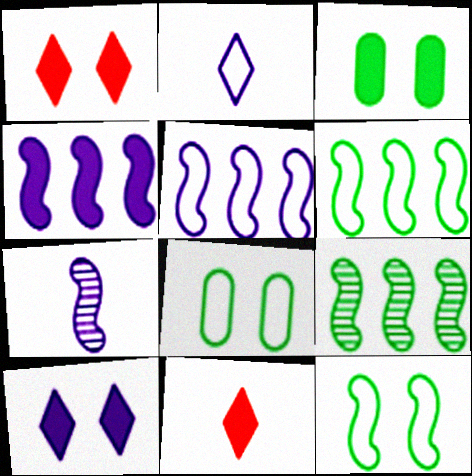[[3, 4, 11]]